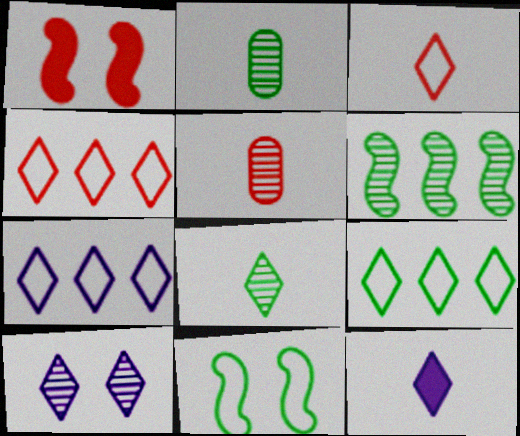[[1, 2, 7], 
[1, 4, 5], 
[3, 8, 12], 
[4, 7, 9], 
[5, 6, 10], 
[7, 10, 12]]